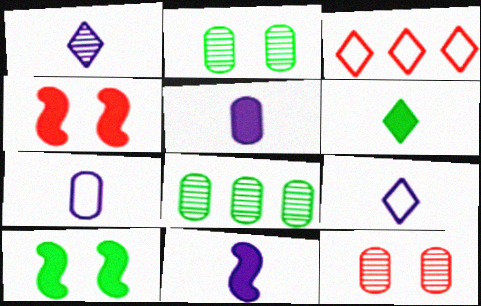[[1, 7, 11], 
[2, 3, 11], 
[4, 8, 9]]